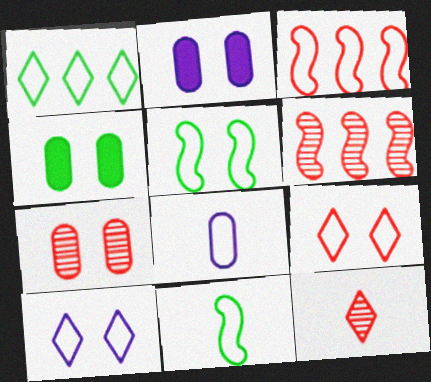[[6, 7, 12]]